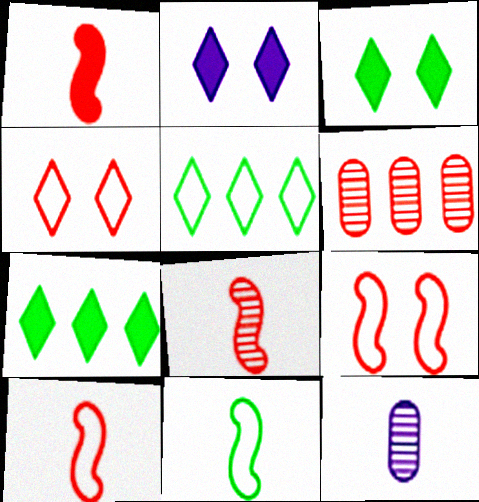[[1, 4, 6], 
[1, 8, 10], 
[2, 6, 11], 
[7, 9, 12]]